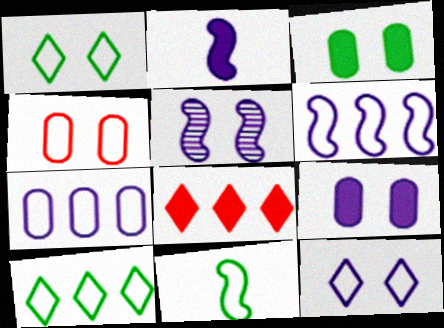[[2, 3, 8], 
[2, 5, 6], 
[5, 9, 12]]